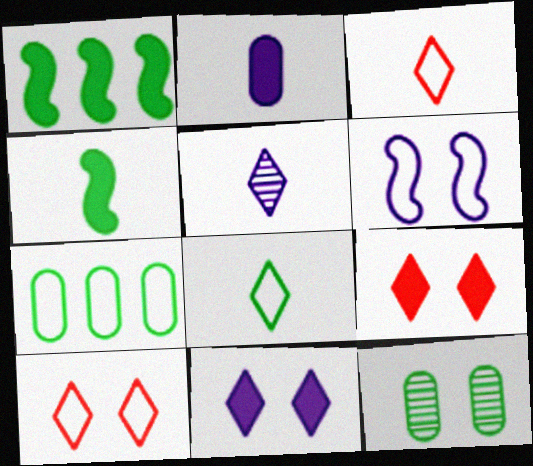[[1, 2, 9], 
[1, 8, 12], 
[3, 6, 7], 
[6, 9, 12]]